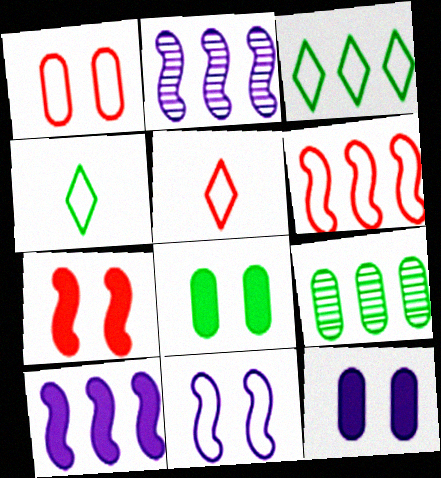[[1, 5, 6], 
[2, 5, 8]]